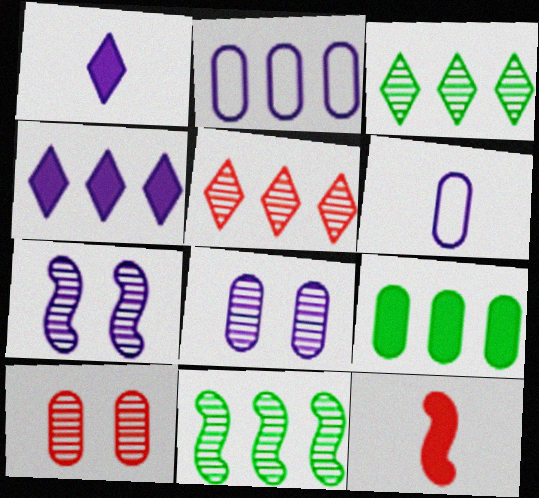[[1, 2, 7], 
[4, 6, 7], 
[6, 9, 10]]